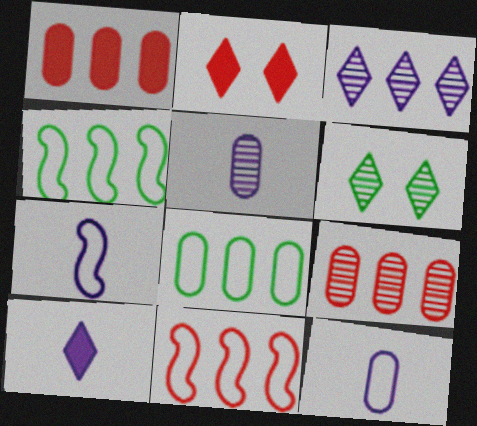[[1, 3, 4], 
[1, 6, 7], 
[2, 4, 5], 
[5, 7, 10]]